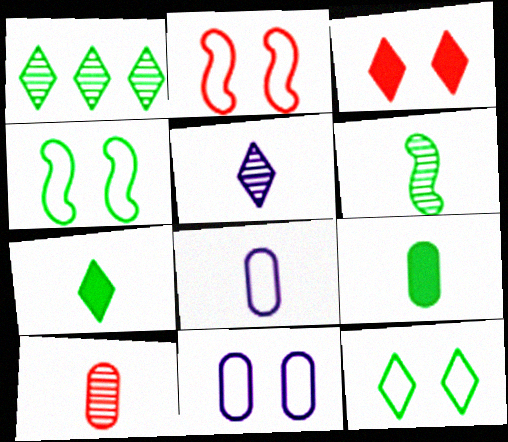[[1, 4, 9], 
[1, 7, 12], 
[2, 11, 12], 
[5, 6, 10], 
[8, 9, 10]]